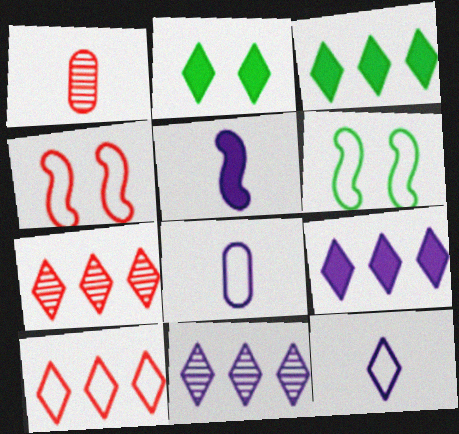[[1, 6, 9], 
[2, 7, 12], 
[3, 10, 11], 
[6, 8, 10]]